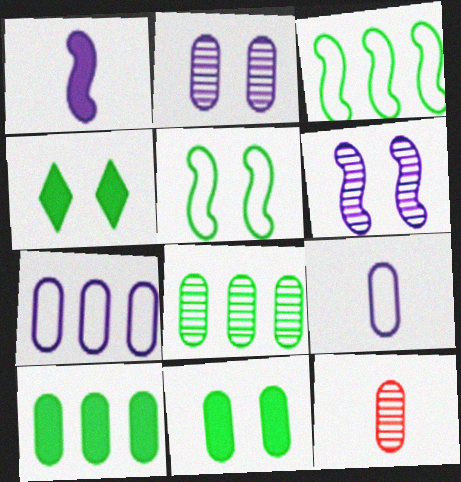[[2, 8, 12], 
[7, 11, 12]]